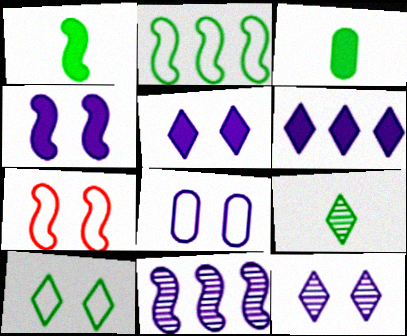[[1, 7, 11], 
[4, 8, 12], 
[7, 8, 10]]